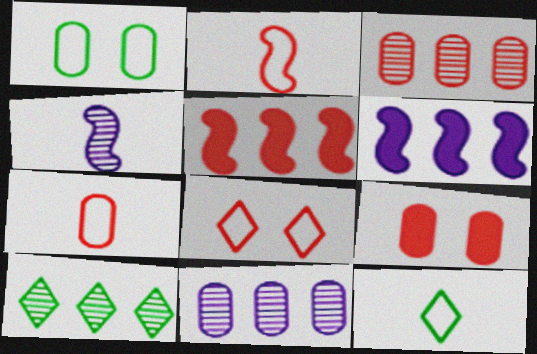[[3, 7, 9]]